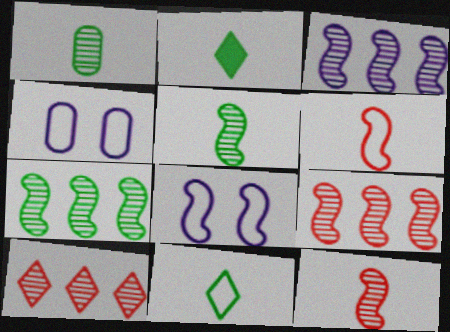[[2, 4, 9], 
[3, 7, 9]]